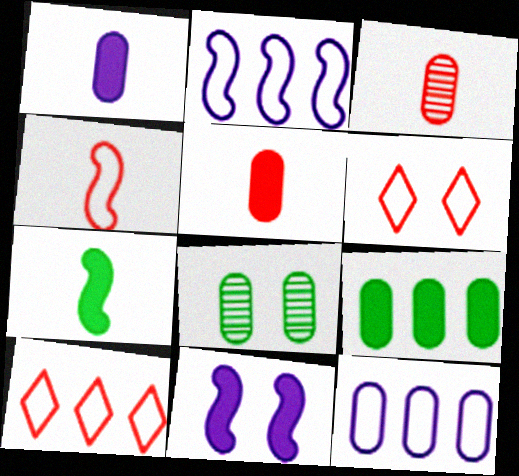[[5, 8, 12], 
[6, 8, 11]]